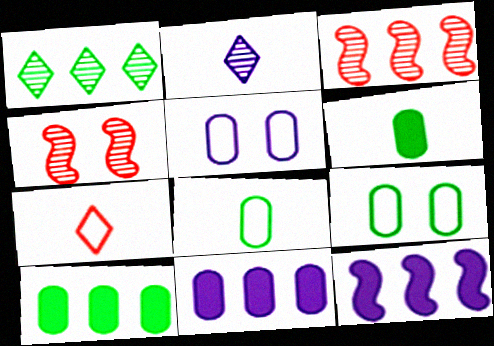[[2, 5, 12]]